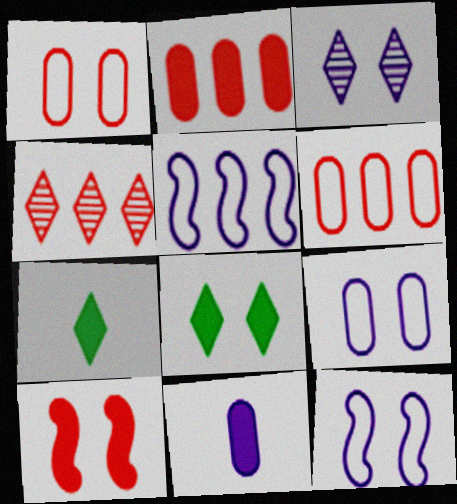[[3, 5, 11]]